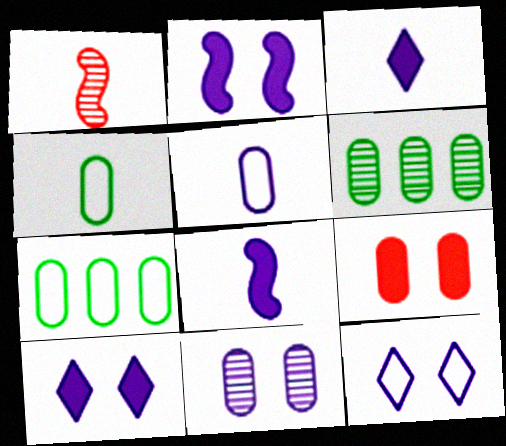[[1, 3, 4], 
[1, 7, 10], 
[2, 11, 12], 
[5, 6, 9]]